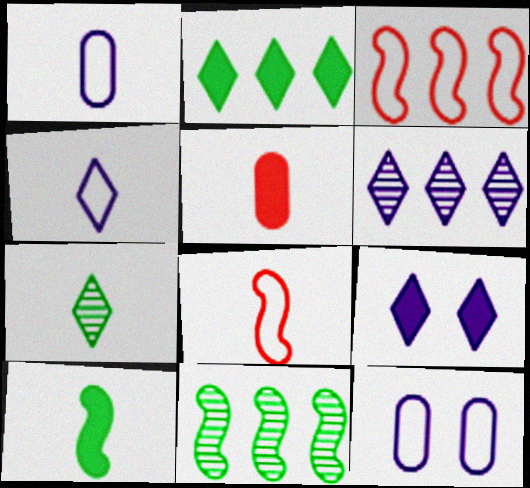[[4, 6, 9]]